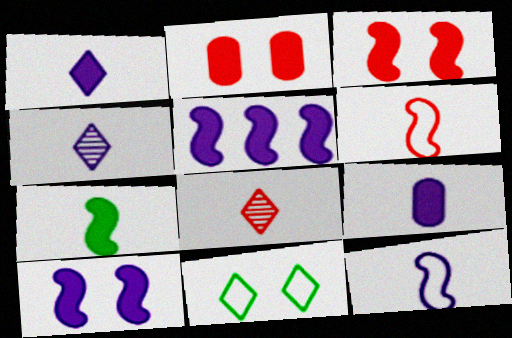[[3, 5, 7], 
[4, 9, 12]]